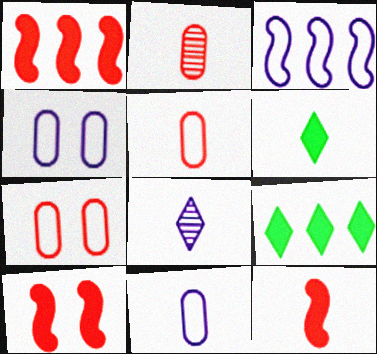[[1, 10, 12]]